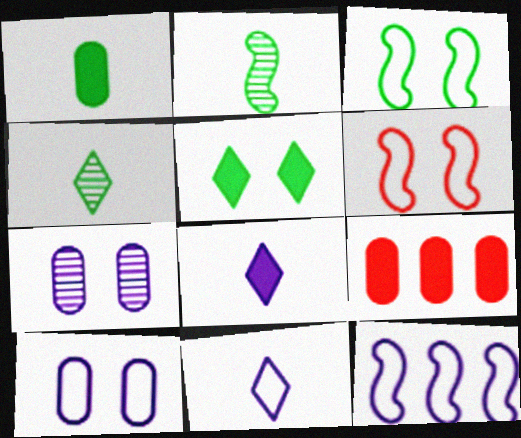[[5, 6, 7], 
[7, 8, 12], 
[10, 11, 12]]